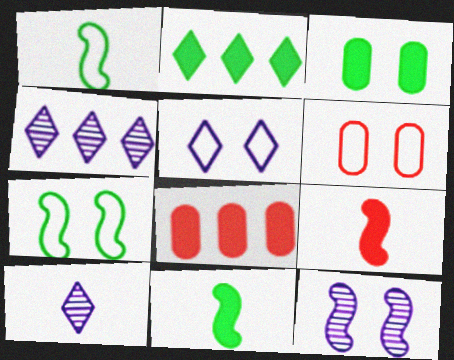[[2, 3, 11], 
[4, 6, 11], 
[5, 6, 7], 
[7, 8, 10]]